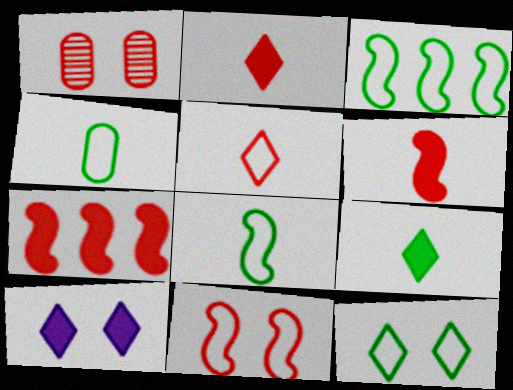[[1, 5, 7], 
[3, 4, 12]]